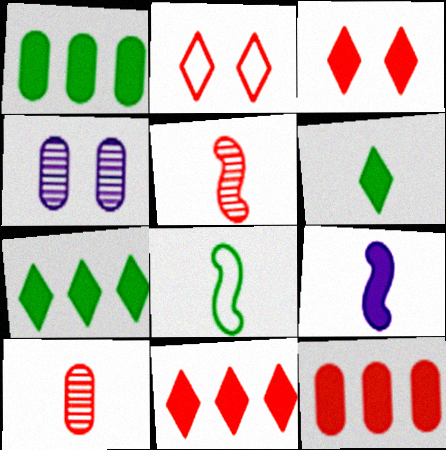[[1, 3, 9], 
[2, 5, 12], 
[4, 8, 11], 
[5, 8, 9]]